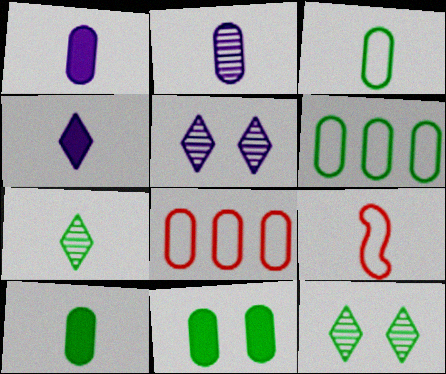[[1, 7, 9], 
[2, 8, 11]]